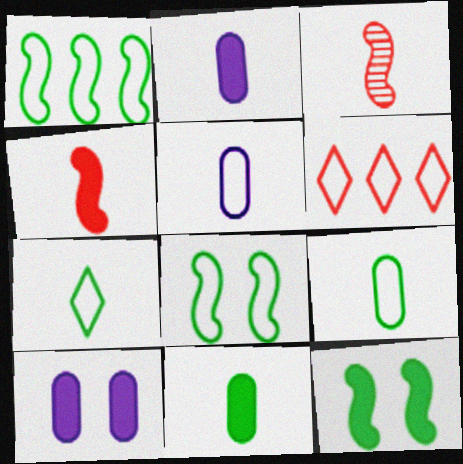[[2, 3, 7], 
[5, 6, 8]]